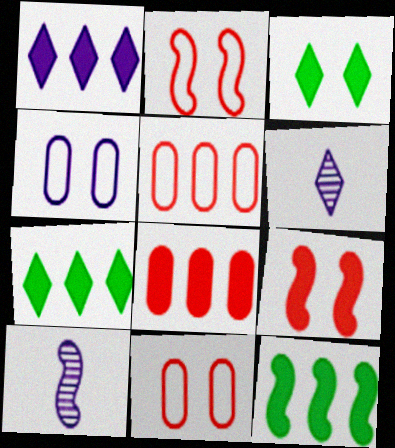[[1, 4, 10], 
[1, 8, 12], 
[2, 10, 12], 
[3, 5, 10], 
[6, 11, 12], 
[7, 10, 11]]